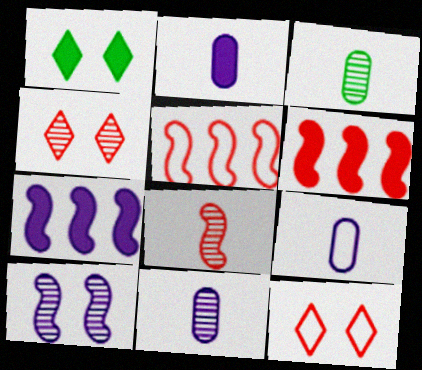[[1, 2, 6], 
[1, 5, 11], 
[2, 9, 11], 
[3, 7, 12]]